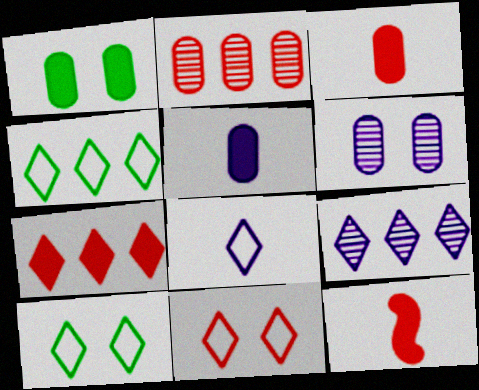[[2, 11, 12], 
[4, 6, 12], 
[4, 7, 9], 
[4, 8, 11]]